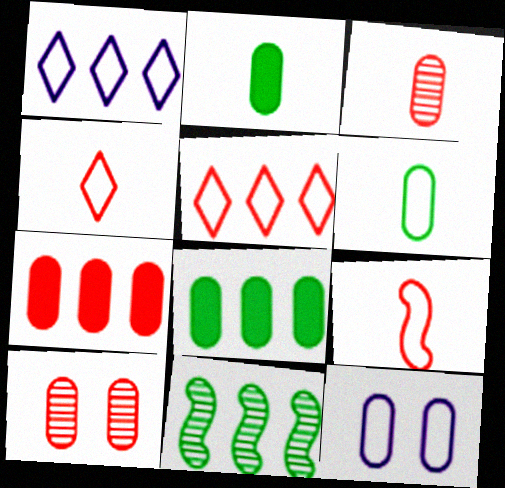[[1, 7, 11], 
[3, 8, 12]]